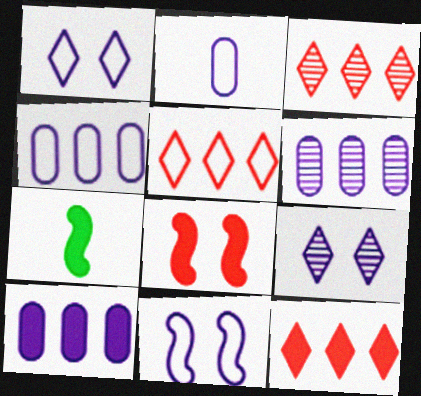[[3, 5, 12], 
[4, 6, 10]]